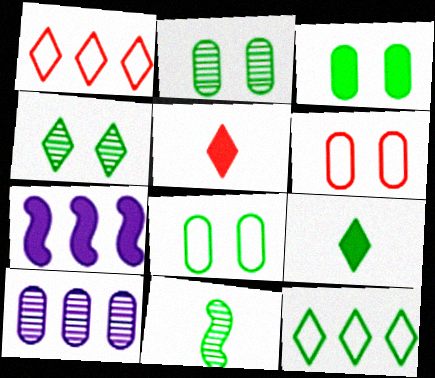[[2, 3, 8], 
[3, 5, 7], 
[3, 11, 12], 
[4, 9, 12]]